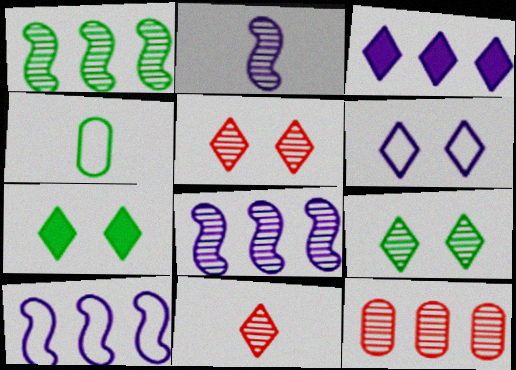[[1, 4, 7], 
[2, 9, 12], 
[5, 6, 7]]